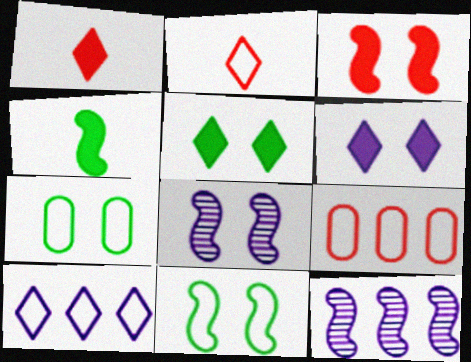[[1, 7, 12], 
[3, 8, 11]]